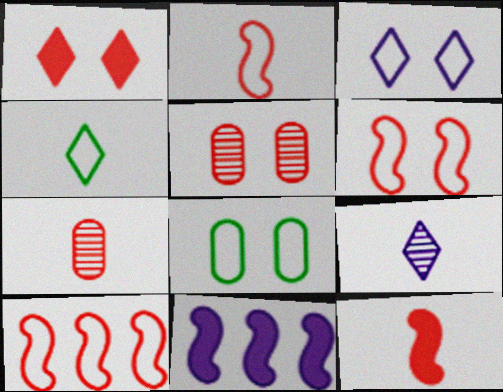[[1, 5, 6], 
[1, 7, 10], 
[2, 6, 10], 
[3, 6, 8], 
[4, 5, 11]]